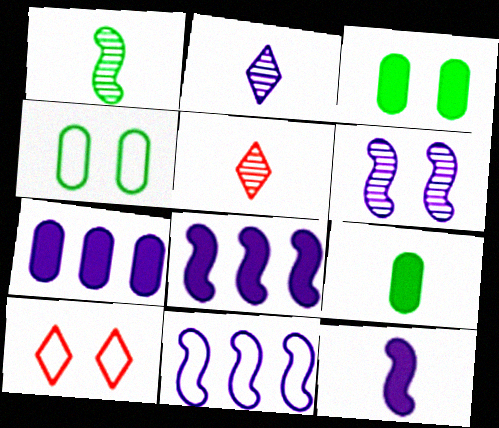[[1, 7, 10], 
[3, 5, 11], 
[3, 6, 10], 
[4, 5, 8], 
[6, 11, 12]]